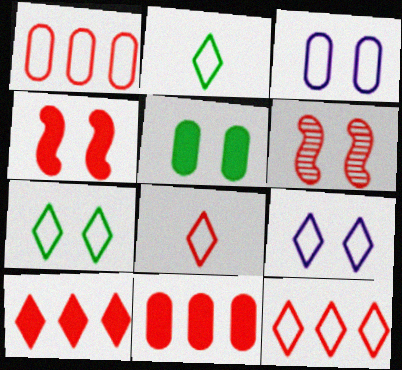[[2, 9, 12], 
[5, 6, 9], 
[6, 8, 11]]